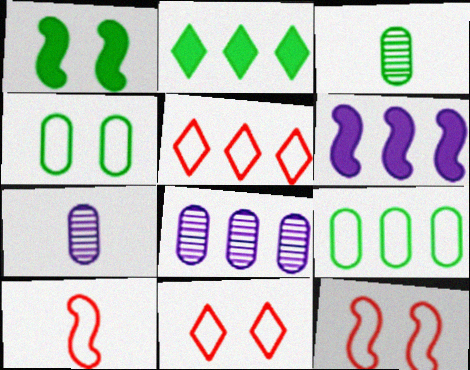[[1, 5, 7], 
[2, 7, 12], 
[3, 6, 11]]